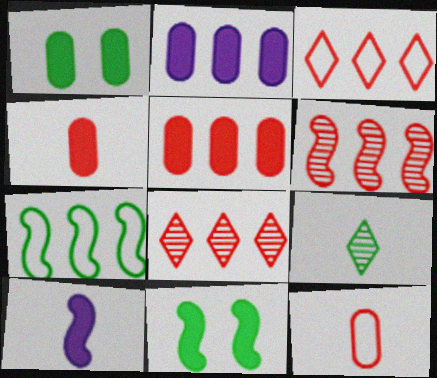[[1, 2, 4], 
[1, 7, 9], 
[2, 7, 8], 
[3, 5, 6], 
[9, 10, 12]]